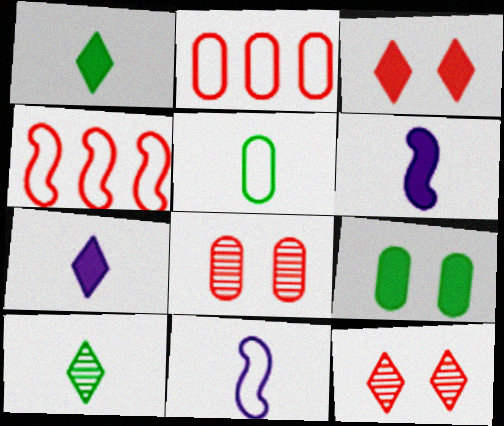[]